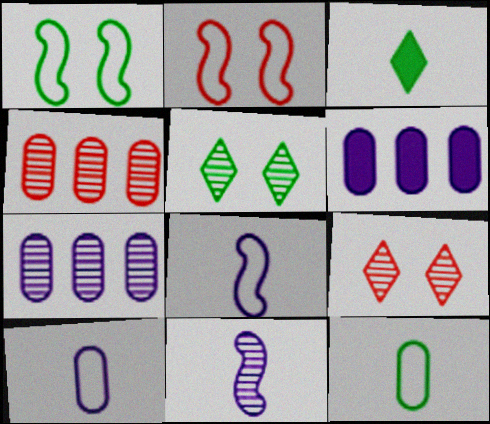[[2, 3, 7], 
[4, 5, 11]]